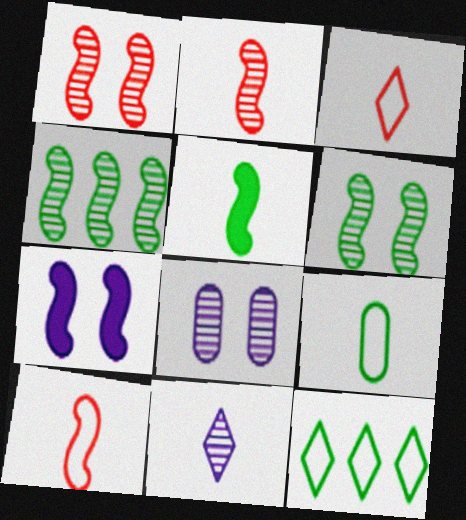[[4, 7, 10]]